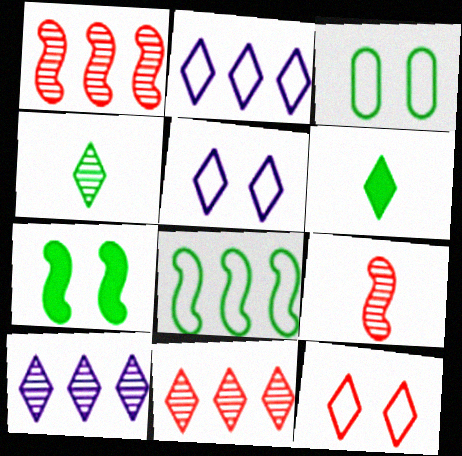[[5, 6, 11], 
[6, 10, 12]]